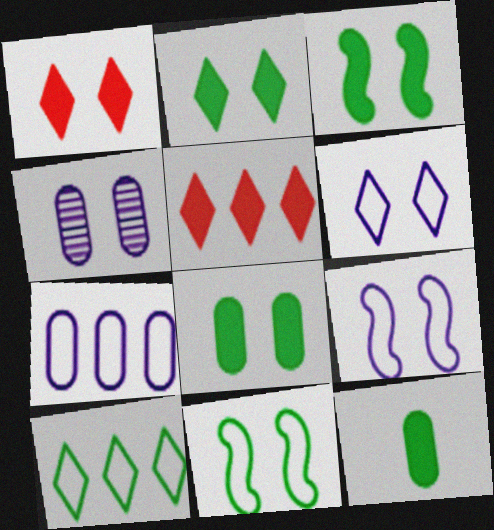[[1, 4, 11], 
[2, 3, 8]]